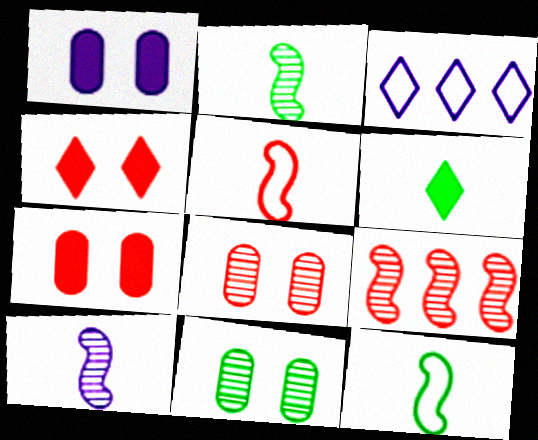[[1, 3, 10], 
[2, 3, 7]]